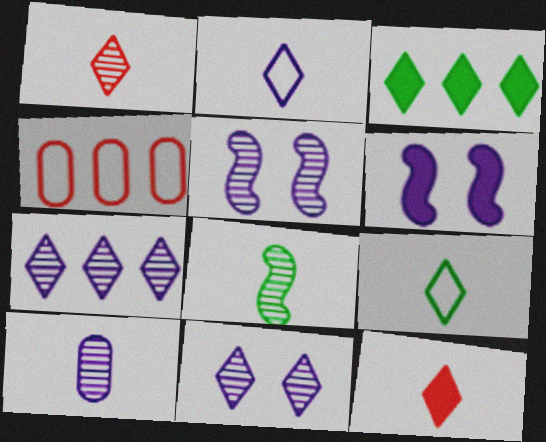[[1, 8, 10], 
[5, 7, 10]]